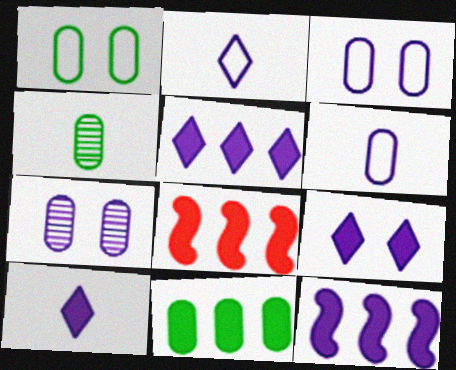[[1, 4, 11], 
[2, 7, 12], 
[5, 8, 11], 
[5, 9, 10]]